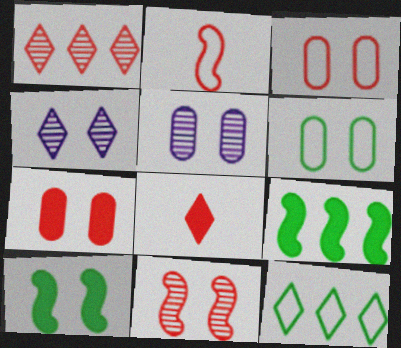[[1, 2, 7], 
[3, 4, 10], 
[4, 8, 12], 
[5, 6, 7]]